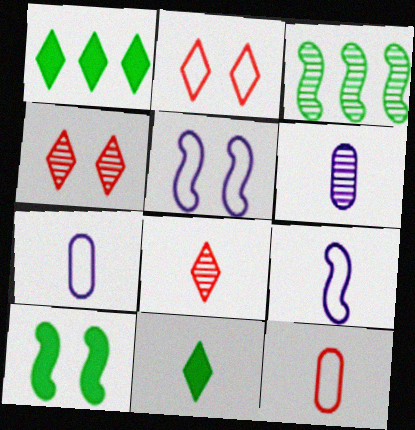[[3, 4, 6]]